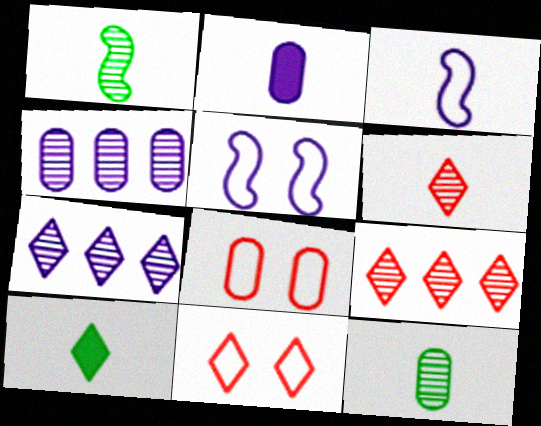[[2, 5, 7], 
[7, 10, 11]]